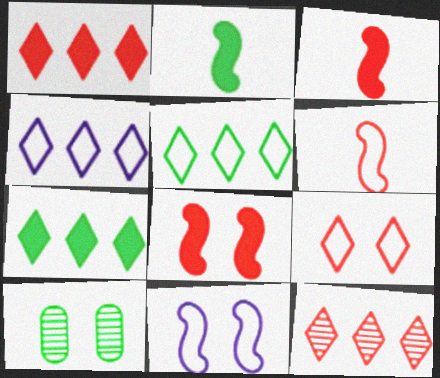[[2, 5, 10], 
[3, 4, 10], 
[4, 7, 12]]